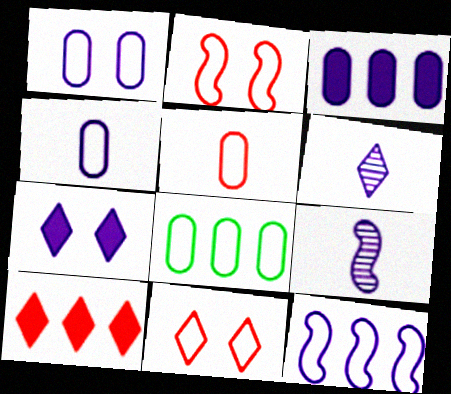[[1, 5, 8]]